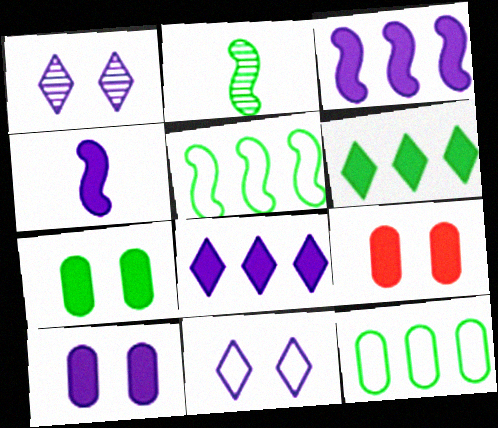[[4, 6, 9], 
[4, 8, 10], 
[7, 9, 10]]